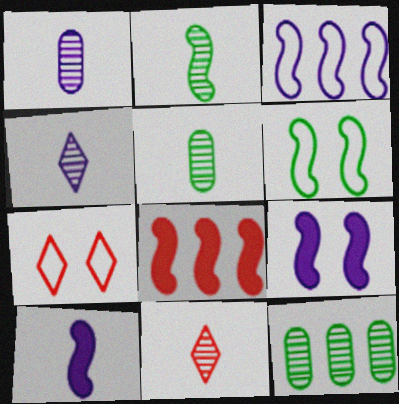[[1, 2, 11], 
[7, 10, 12]]